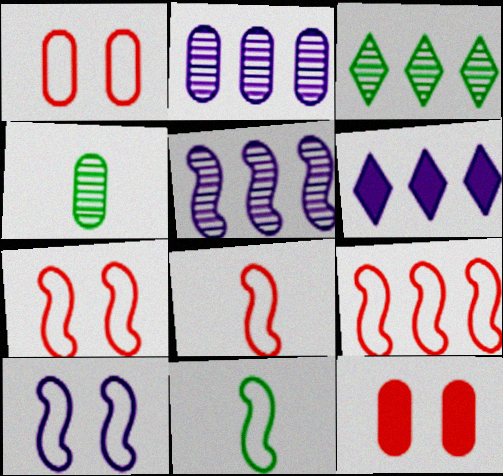[[4, 6, 7], 
[7, 8, 9], 
[9, 10, 11]]